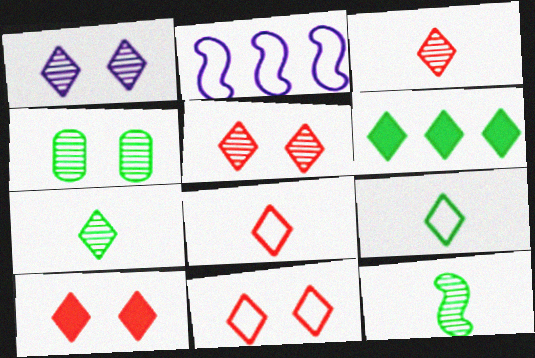[[1, 6, 8], 
[5, 10, 11]]